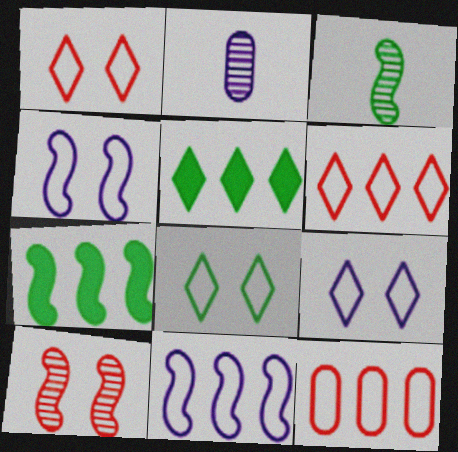[[1, 2, 7], 
[1, 8, 9]]